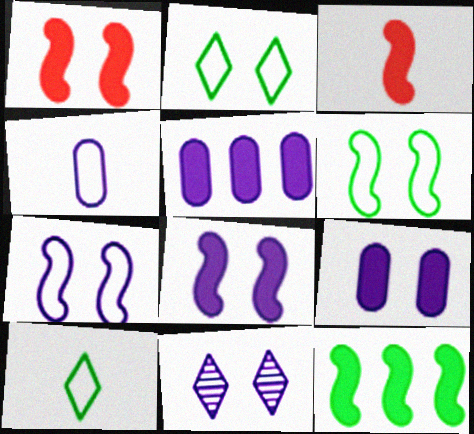[[3, 8, 12], 
[7, 9, 11]]